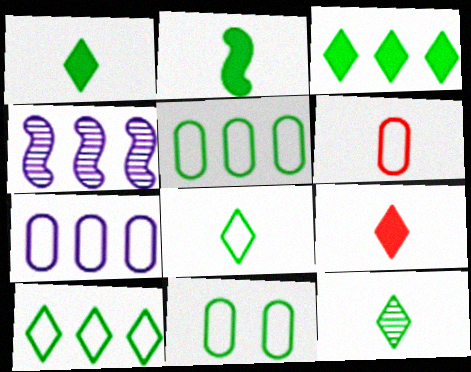[[1, 8, 12], 
[4, 9, 11], 
[6, 7, 11]]